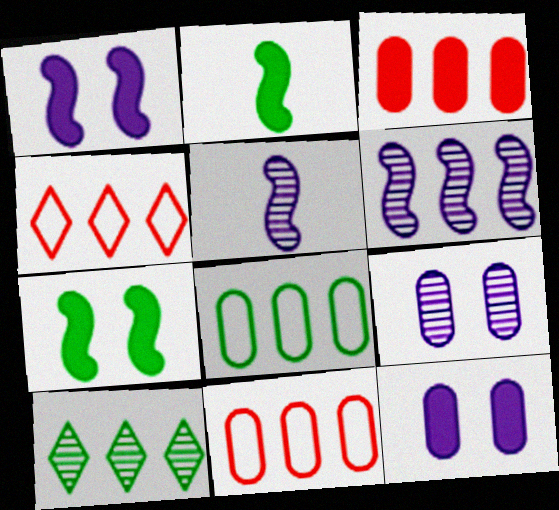[[2, 4, 9]]